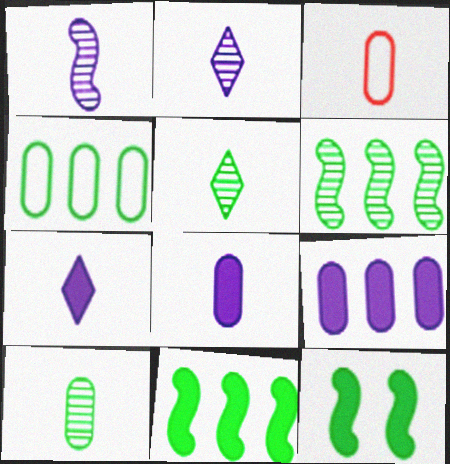[[3, 8, 10], 
[4, 5, 12]]